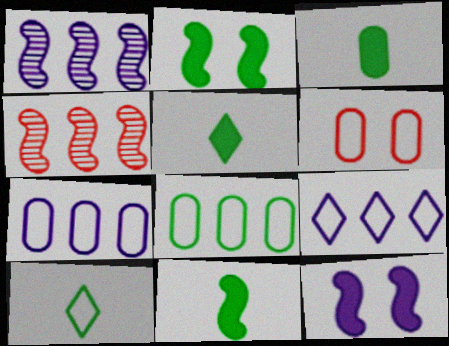[[1, 5, 6], 
[3, 5, 11]]